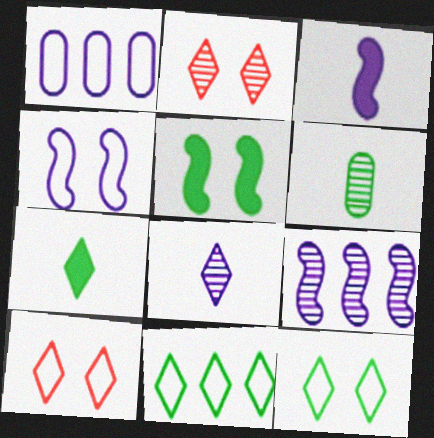[[2, 6, 9], 
[3, 4, 9], 
[5, 6, 11]]